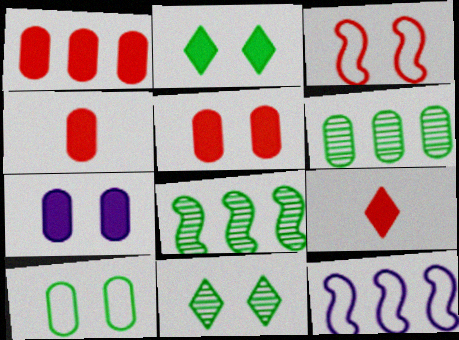[[1, 4, 5], 
[3, 7, 11], 
[4, 11, 12]]